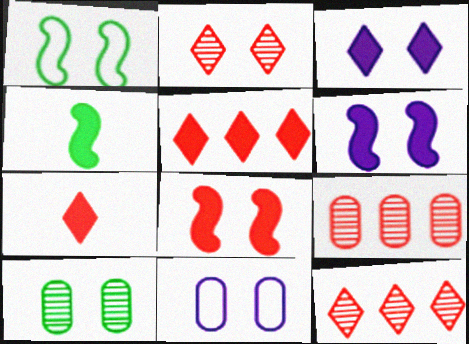[[4, 11, 12]]